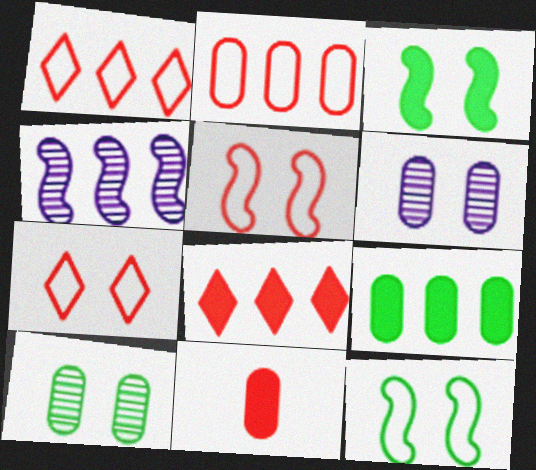[[1, 4, 9], 
[3, 6, 7]]